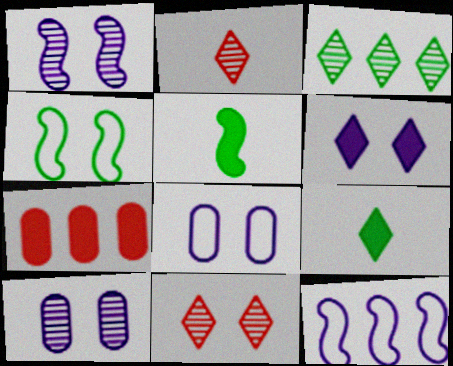[[1, 6, 8], 
[3, 7, 12], 
[5, 6, 7]]